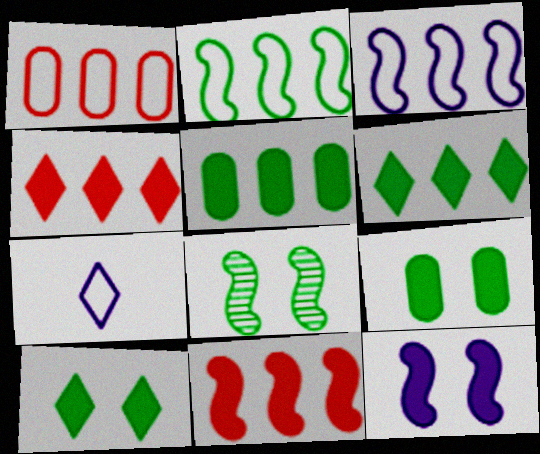[]